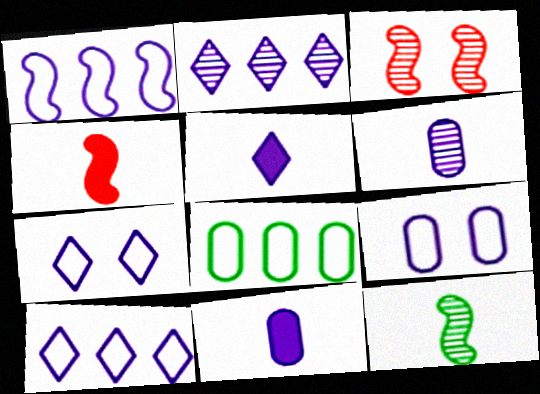[[2, 5, 7], 
[3, 5, 8]]